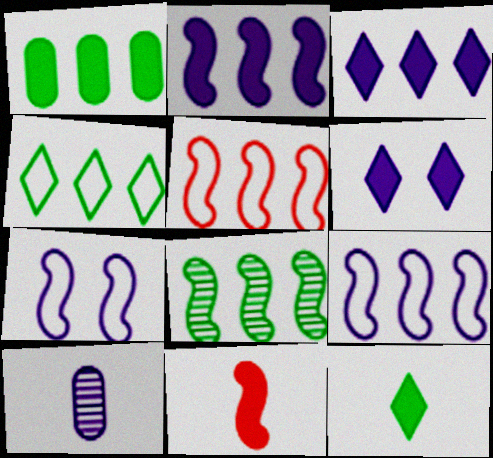[[1, 4, 8], 
[1, 6, 11], 
[2, 5, 8], 
[3, 7, 10], 
[6, 9, 10], 
[7, 8, 11]]